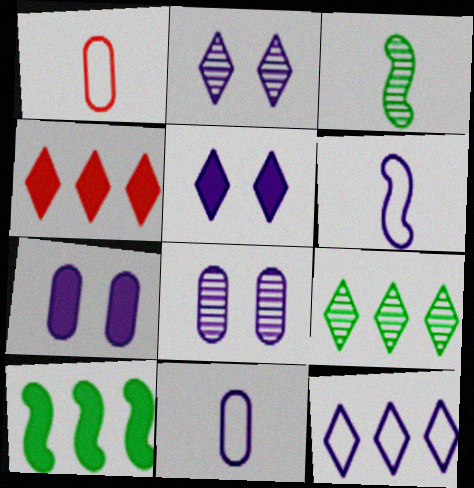[[1, 2, 10], 
[4, 9, 12]]